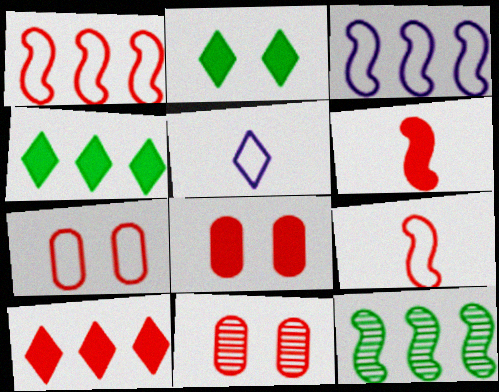[[5, 8, 12], 
[6, 8, 10], 
[7, 8, 11], 
[9, 10, 11]]